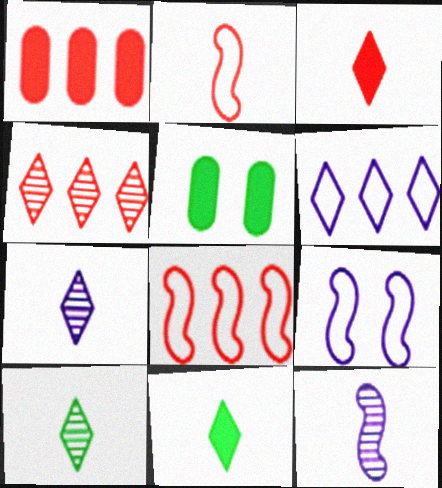[[1, 4, 8], 
[1, 9, 10], 
[5, 7, 8]]